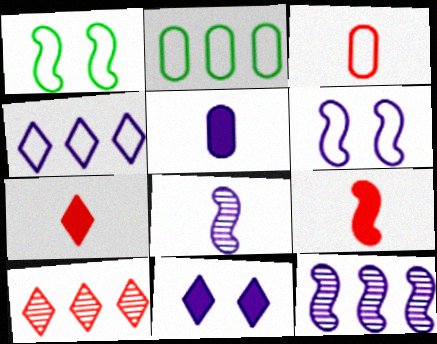[[1, 3, 4], 
[1, 5, 10], 
[1, 9, 12]]